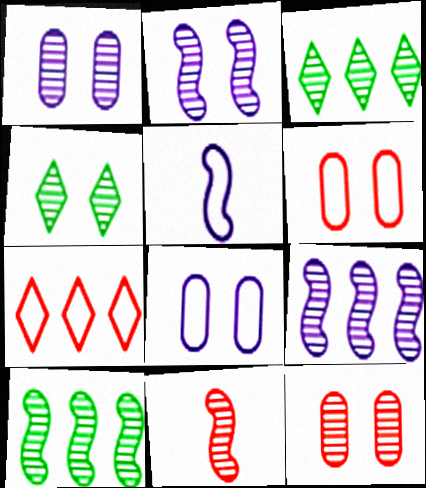[[1, 3, 11], 
[2, 4, 12], 
[2, 10, 11]]